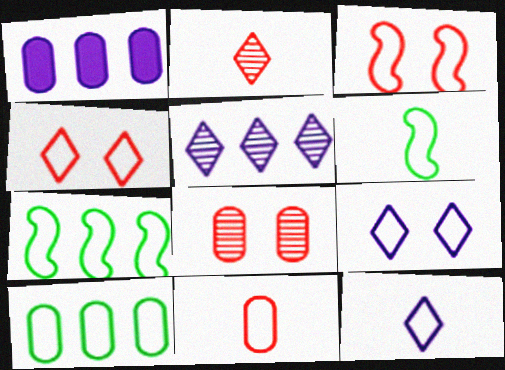[[3, 10, 12], 
[6, 11, 12], 
[7, 9, 11]]